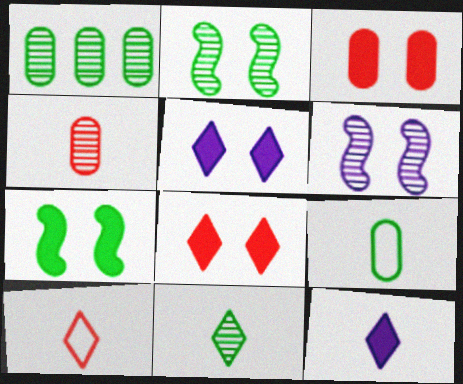[[1, 2, 11], 
[3, 5, 7], 
[10, 11, 12]]